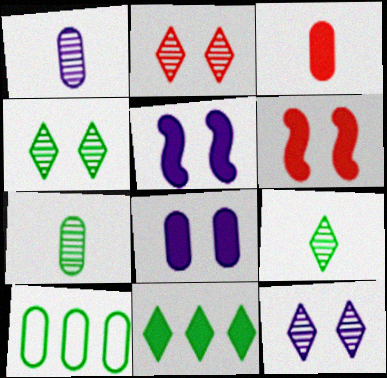[[2, 4, 12], 
[3, 5, 11]]